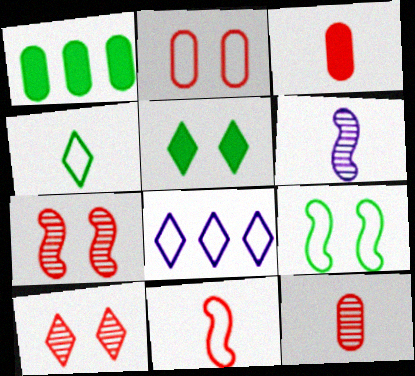[[3, 4, 6]]